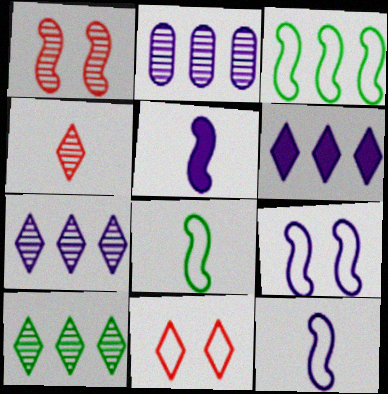[[1, 3, 5]]